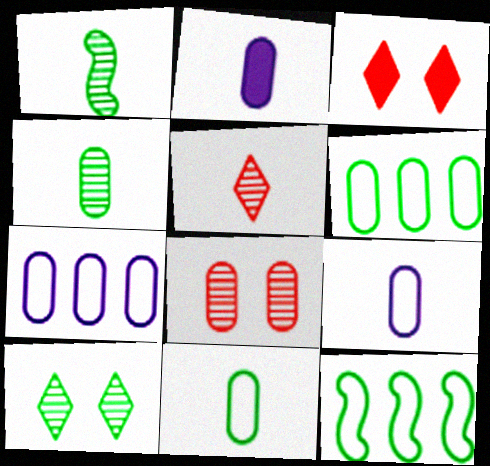[[1, 3, 7], 
[2, 6, 8]]